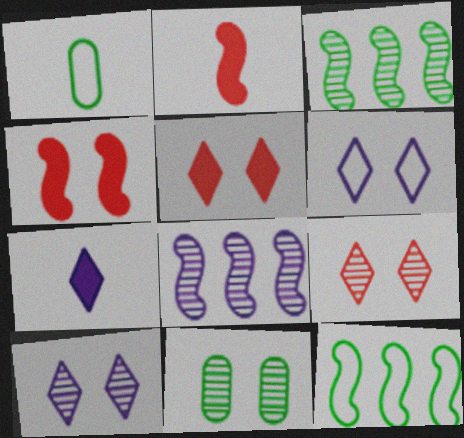[[1, 5, 8], 
[4, 6, 11]]